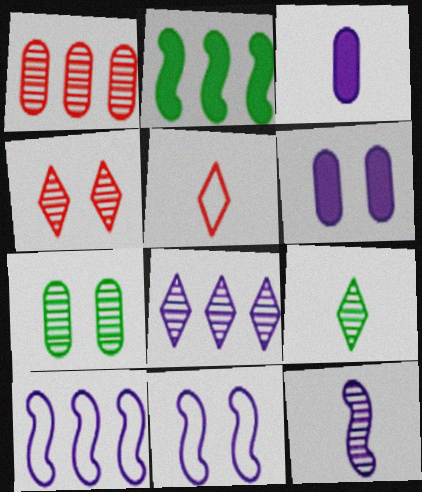[[3, 8, 11], 
[4, 8, 9]]